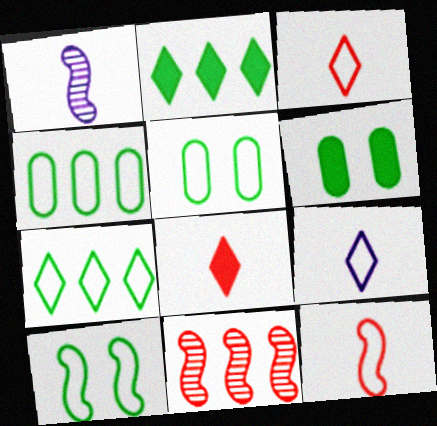[[6, 9, 11]]